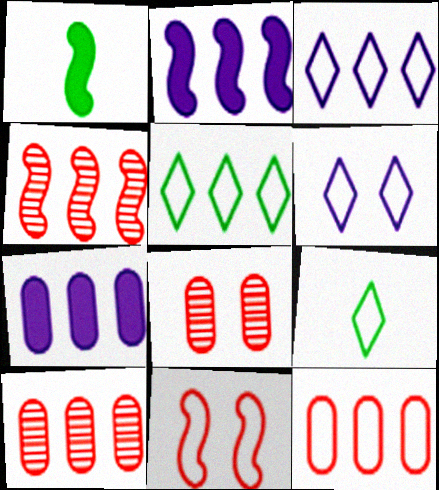[[1, 3, 8], 
[1, 6, 10], 
[2, 5, 10], 
[2, 8, 9], 
[4, 5, 7]]